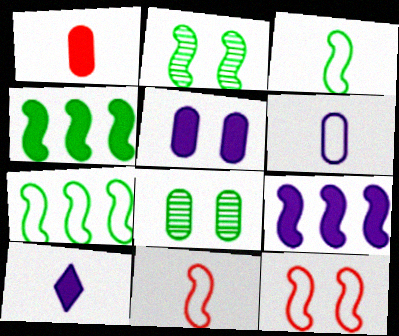[[2, 3, 4], 
[2, 9, 11], 
[5, 9, 10]]